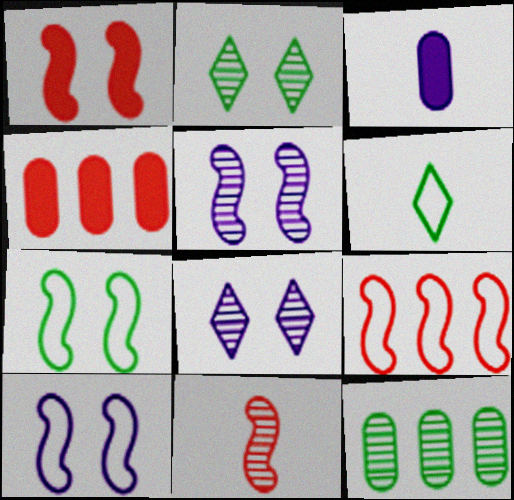[[1, 5, 7], 
[1, 9, 11], 
[2, 3, 9], 
[3, 6, 11], 
[4, 5, 6], 
[8, 11, 12]]